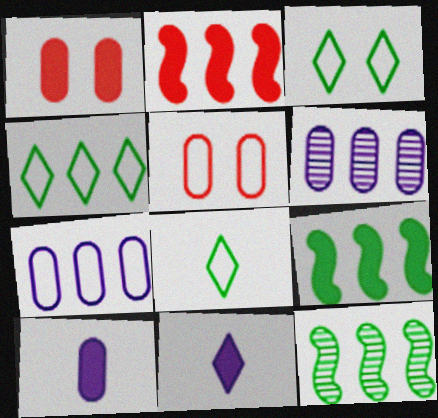[[1, 9, 11], 
[2, 4, 6], 
[3, 4, 8], 
[5, 11, 12]]